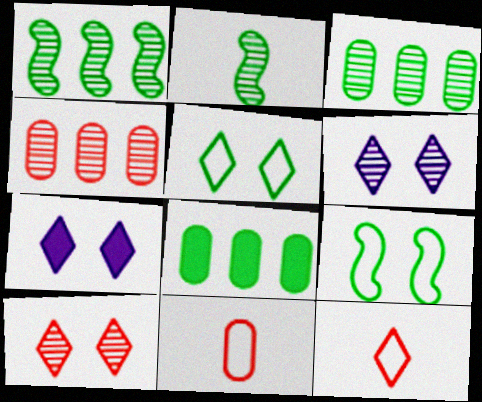[[1, 7, 11], 
[2, 4, 6], 
[2, 5, 8], 
[5, 7, 10]]